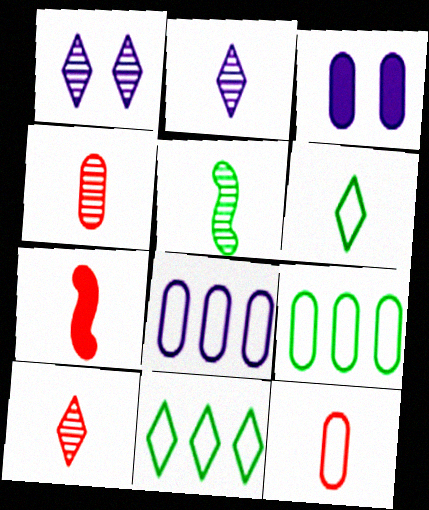[[1, 7, 9], 
[2, 4, 5], 
[3, 4, 9], 
[7, 10, 12]]